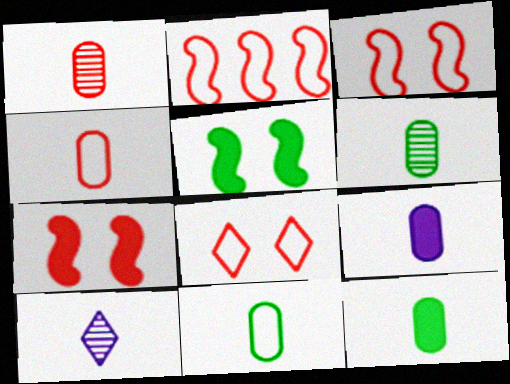[[1, 9, 11], 
[2, 4, 8], 
[4, 6, 9], 
[6, 11, 12]]